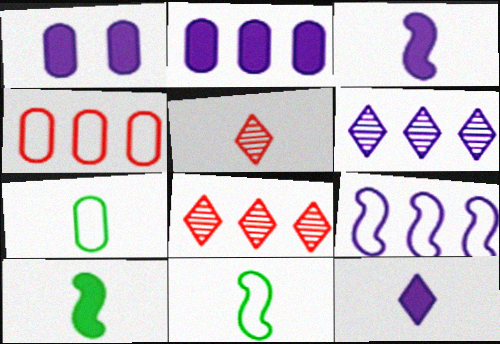[[1, 8, 11], 
[2, 6, 9], 
[3, 5, 7]]